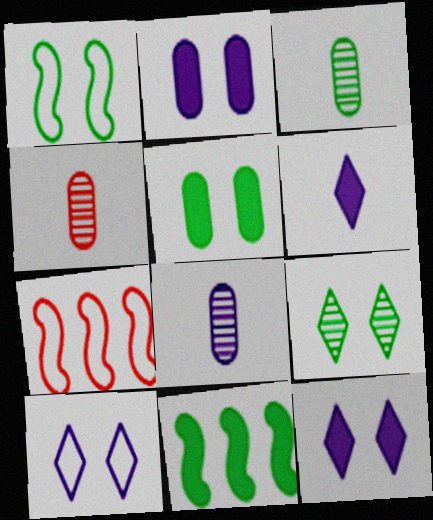[[1, 5, 9], 
[3, 4, 8], 
[3, 7, 12], 
[4, 10, 11]]